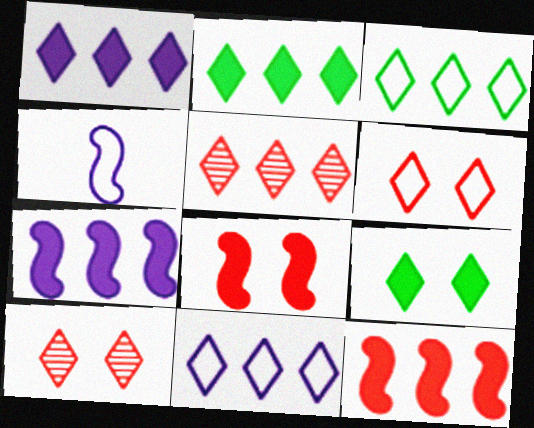[[1, 3, 5], 
[2, 5, 11]]